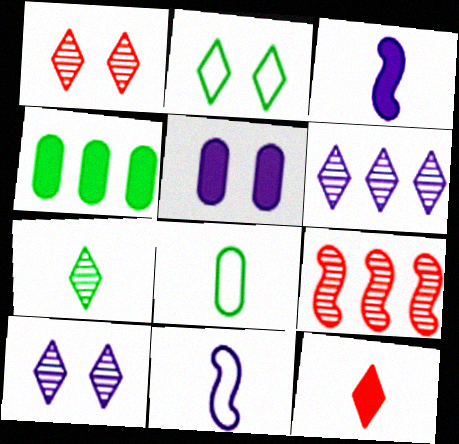[[1, 4, 11], 
[1, 6, 7], 
[2, 6, 12], 
[5, 6, 11]]